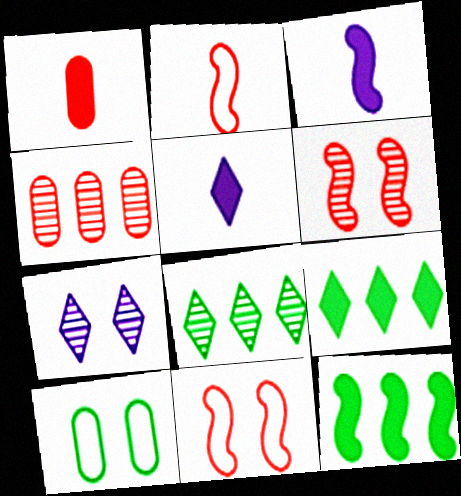[]